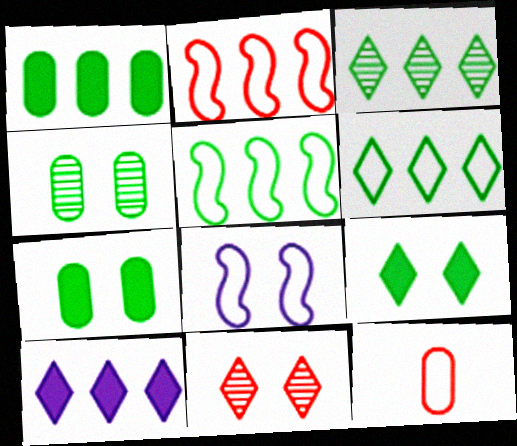[[1, 3, 5], 
[6, 8, 12], 
[7, 8, 11]]